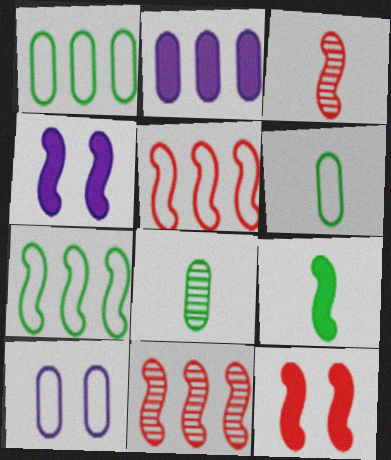[[3, 4, 7], 
[3, 5, 12]]